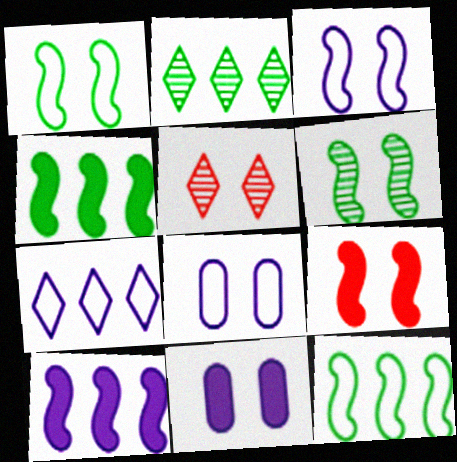[[1, 5, 11], 
[3, 6, 9]]